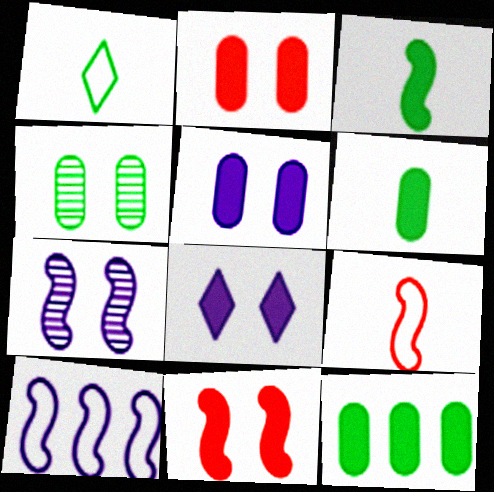[]